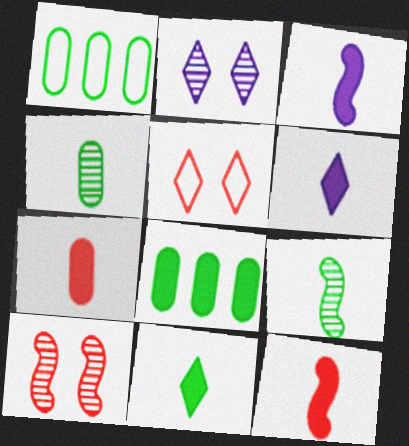[[1, 2, 12], 
[1, 6, 10], 
[3, 7, 11]]